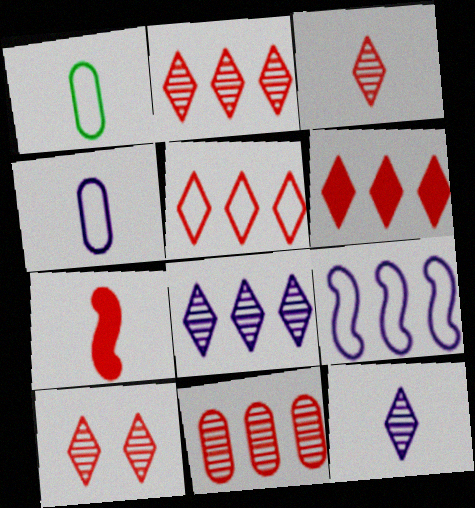[[1, 7, 12], 
[2, 3, 10], 
[2, 5, 6]]